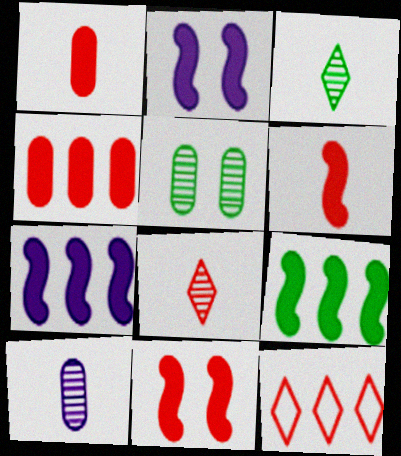[[2, 6, 9]]